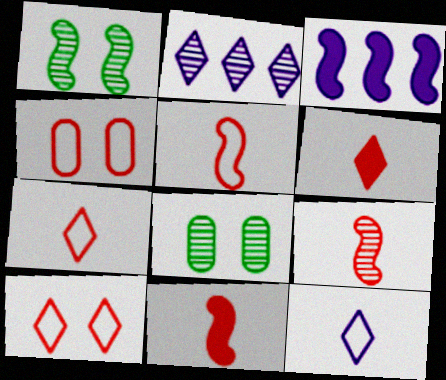[[1, 3, 5], 
[2, 8, 9], 
[3, 7, 8], 
[5, 9, 11]]